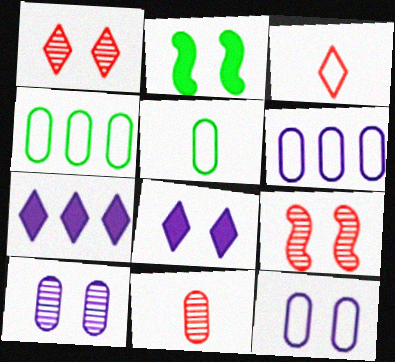[[1, 2, 12], 
[5, 7, 9]]